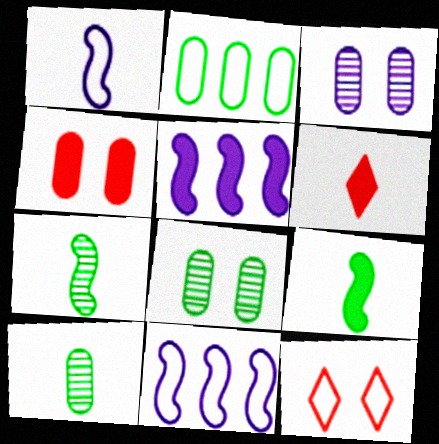[[1, 2, 12], 
[1, 6, 10], 
[5, 10, 12], 
[6, 8, 11]]